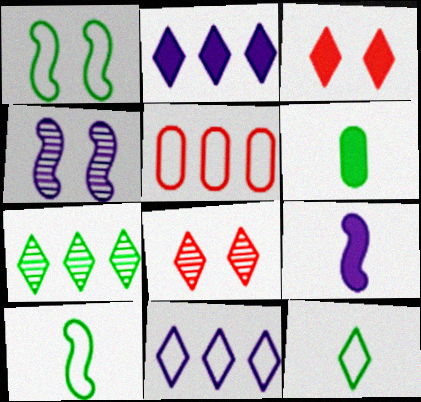[[1, 6, 7], 
[2, 8, 12]]